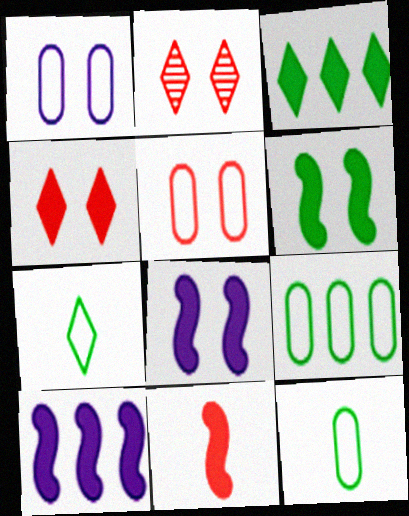[[1, 2, 6], 
[2, 10, 12], 
[6, 10, 11]]